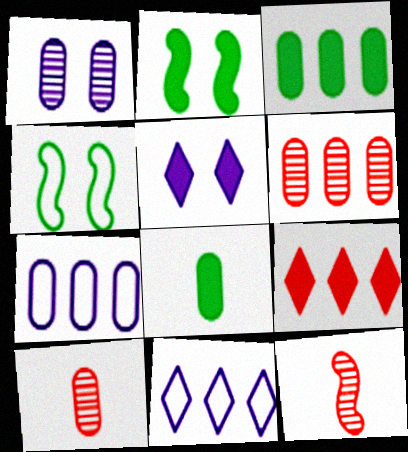[[2, 10, 11], 
[3, 6, 7]]